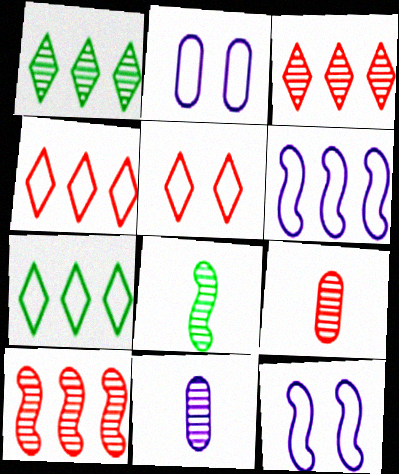[]